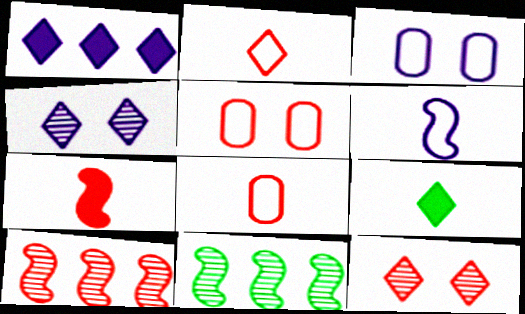[[3, 9, 10]]